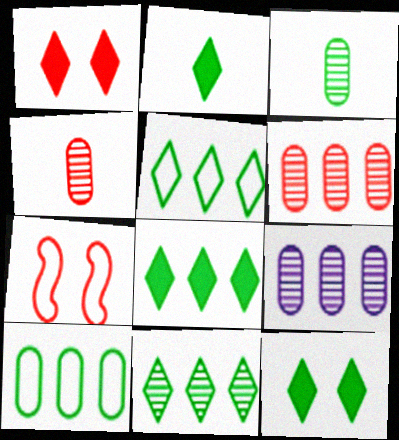[[2, 7, 9], 
[2, 8, 12], 
[5, 8, 11]]